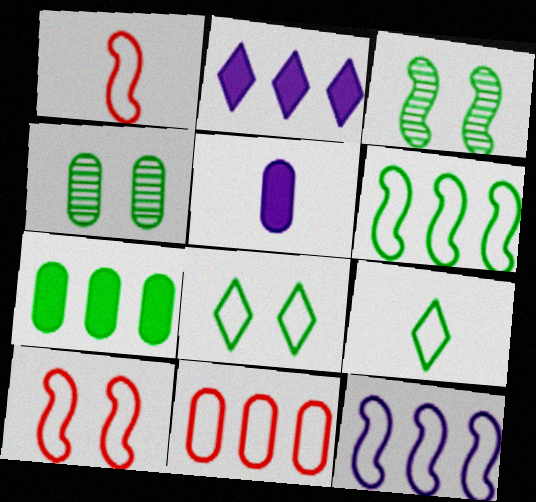[[1, 2, 4], 
[3, 7, 9], 
[4, 5, 11]]